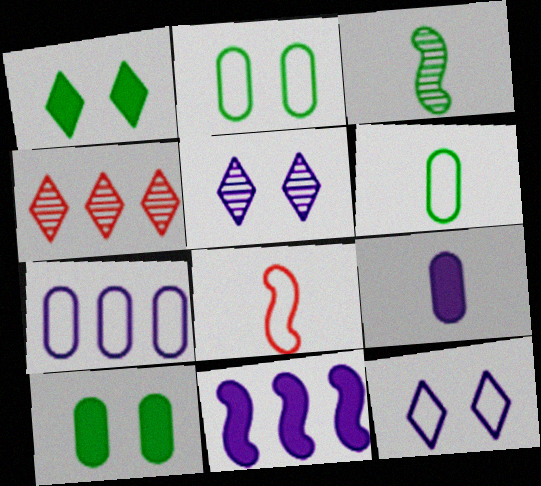[]